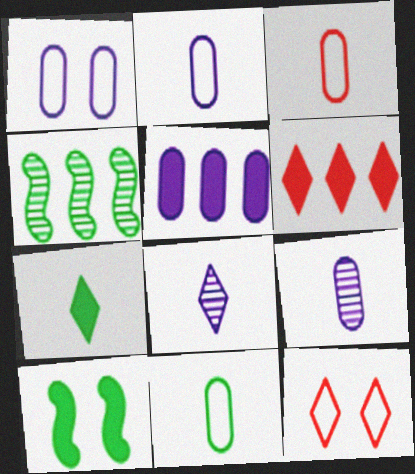[[1, 5, 9], 
[2, 3, 11]]